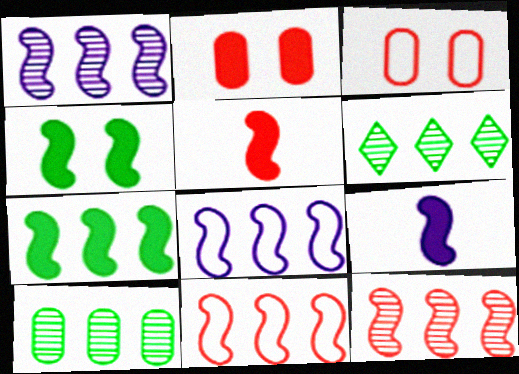[[1, 7, 11], 
[3, 6, 9], 
[7, 8, 12]]